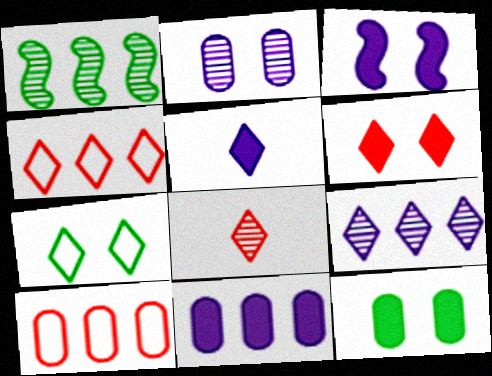[[1, 2, 8], 
[1, 4, 11], 
[3, 5, 11], 
[3, 6, 12], 
[4, 6, 8]]